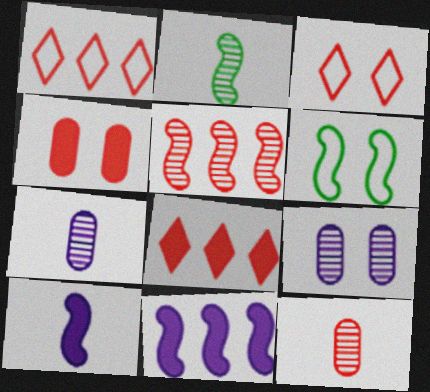[[5, 6, 10], 
[6, 7, 8]]